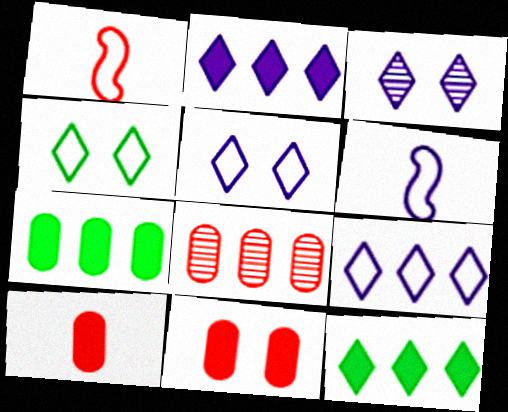[[1, 3, 7]]